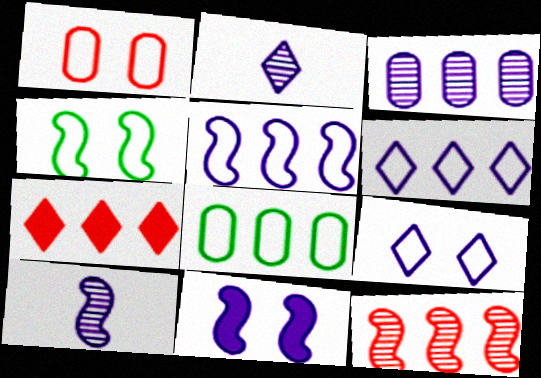[[1, 4, 9], 
[5, 10, 11]]